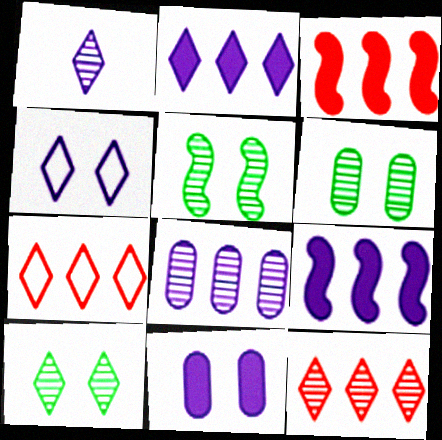[[1, 2, 4], 
[1, 10, 12], 
[5, 6, 10]]